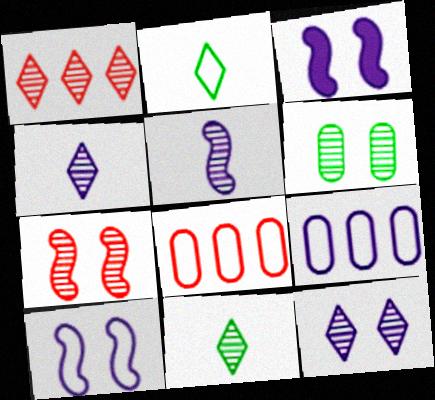[[1, 5, 6], 
[1, 11, 12], 
[2, 8, 10], 
[3, 4, 9], 
[3, 8, 11], 
[6, 7, 12]]